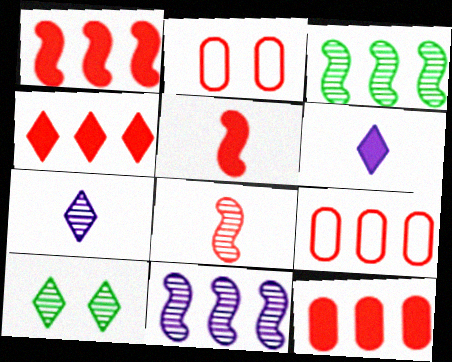[[1, 4, 12], 
[2, 3, 6], 
[2, 4, 8]]